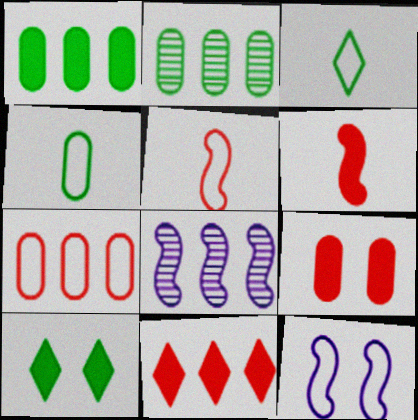[[3, 7, 12], 
[3, 8, 9], 
[6, 9, 11]]